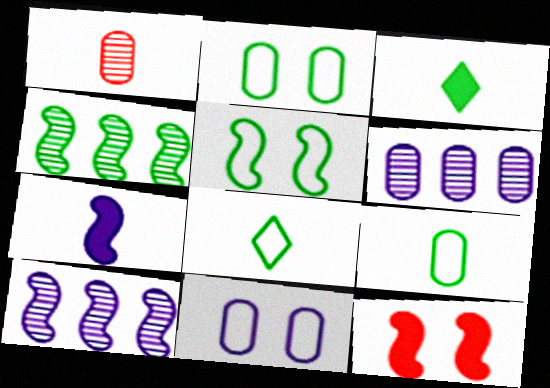[[1, 7, 8], 
[2, 3, 4], 
[6, 8, 12]]